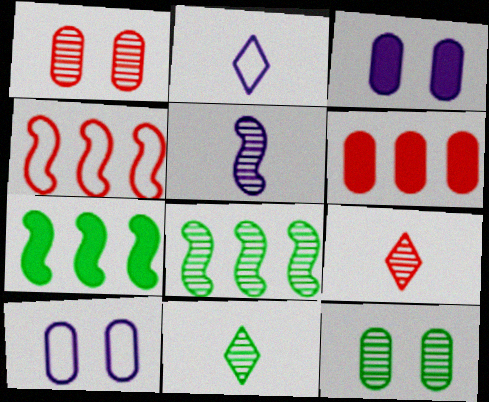[[1, 2, 7], 
[3, 4, 11], 
[7, 9, 10], 
[8, 11, 12]]